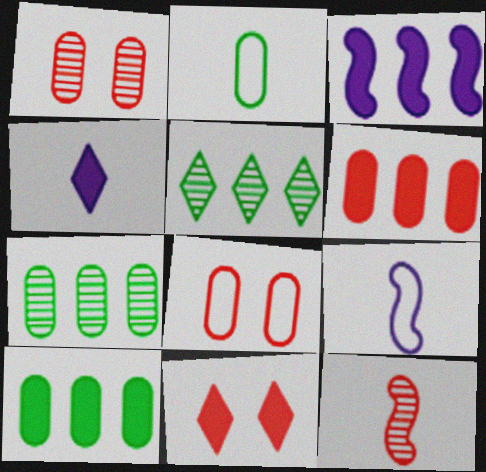[[2, 4, 12], 
[7, 9, 11]]